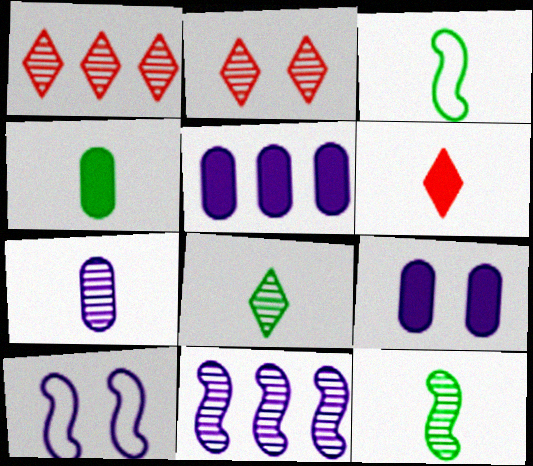[[1, 3, 9], 
[1, 4, 10], 
[2, 3, 5], 
[3, 4, 8], 
[3, 6, 7]]